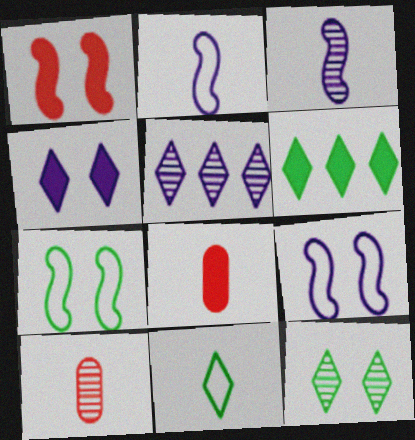[[3, 8, 11], 
[5, 7, 8], 
[6, 9, 10], 
[6, 11, 12]]